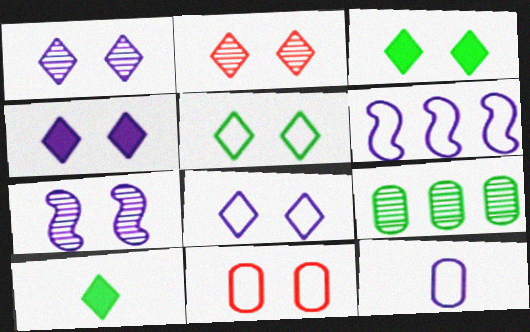[[1, 4, 8], 
[2, 3, 8], 
[2, 4, 5], 
[3, 7, 11], 
[6, 8, 12]]